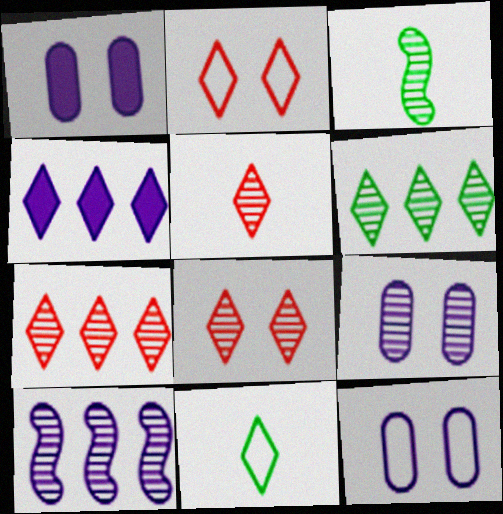[[1, 9, 12], 
[3, 7, 9], 
[4, 8, 11], 
[5, 7, 8]]